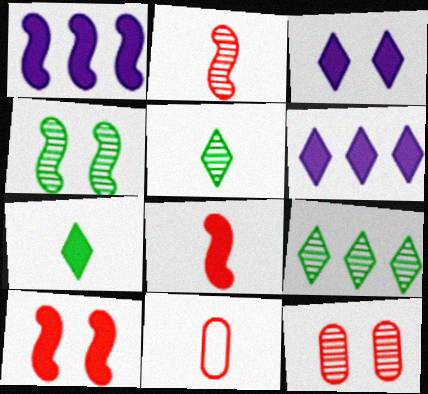[[4, 6, 11]]